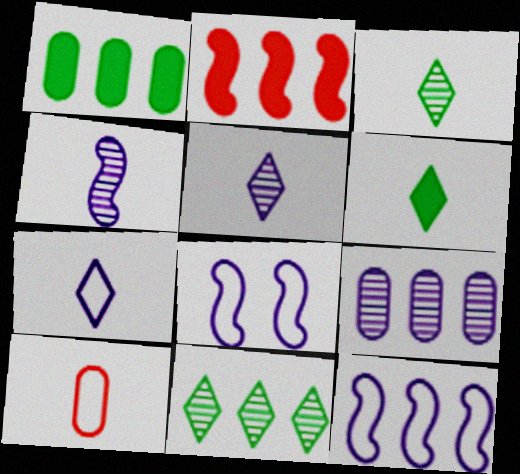[[4, 6, 10]]